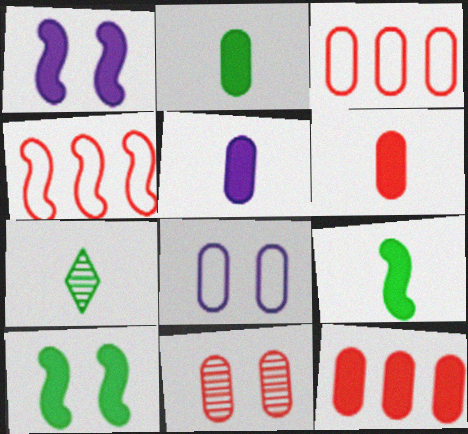[[1, 3, 7], 
[2, 5, 6], 
[3, 6, 11]]